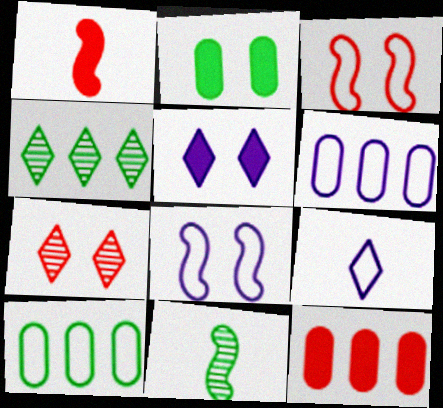[[2, 7, 8], 
[3, 9, 10], 
[6, 8, 9]]